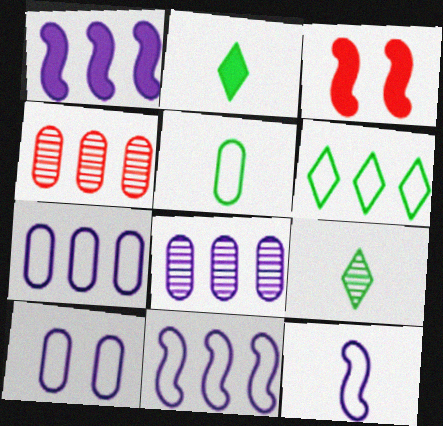[[1, 4, 6], 
[3, 7, 9]]